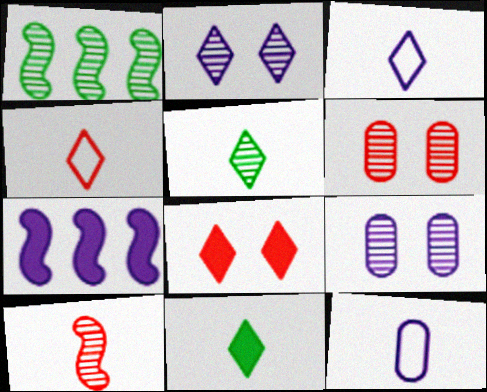[[1, 8, 12], 
[2, 7, 12], 
[3, 7, 9], 
[10, 11, 12]]